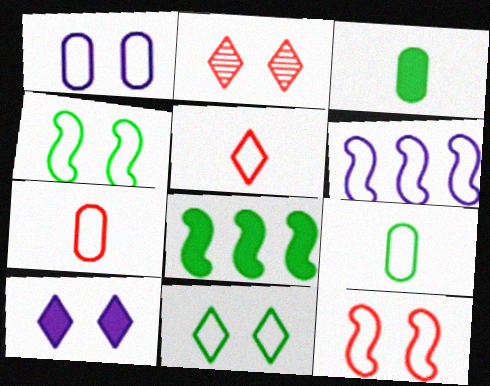[[1, 11, 12], 
[2, 3, 6], 
[2, 10, 11], 
[6, 7, 11]]